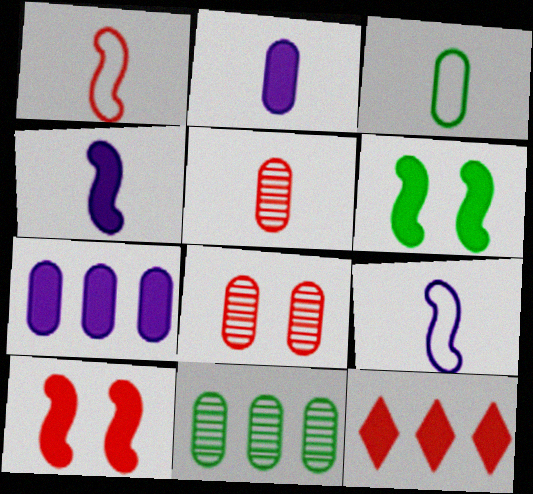[[1, 8, 12], 
[2, 3, 5], 
[2, 6, 12], 
[3, 7, 8]]